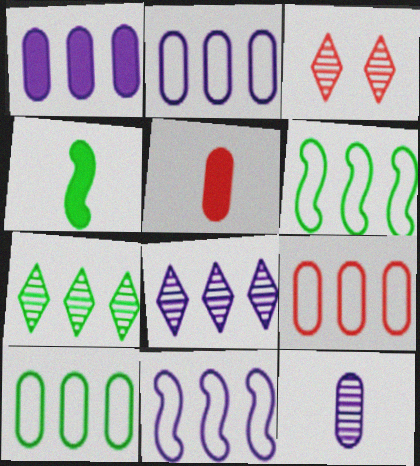[[1, 8, 11], 
[2, 3, 4], 
[2, 9, 10]]